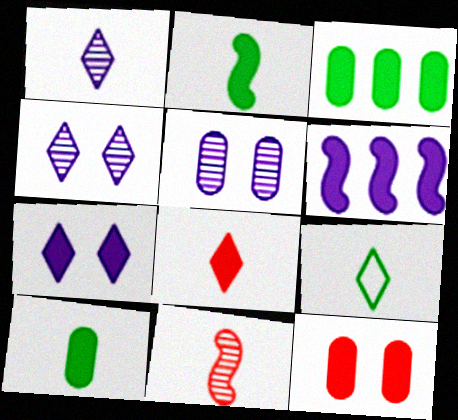[[1, 8, 9]]